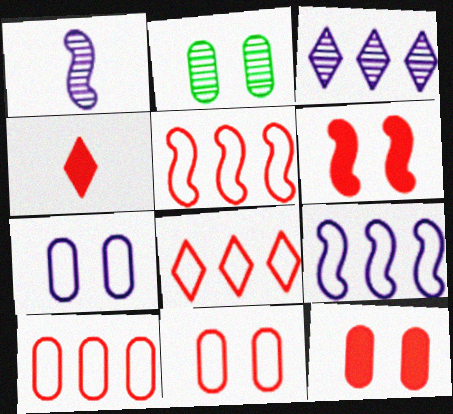[[2, 4, 9], 
[2, 7, 12], 
[5, 8, 10]]